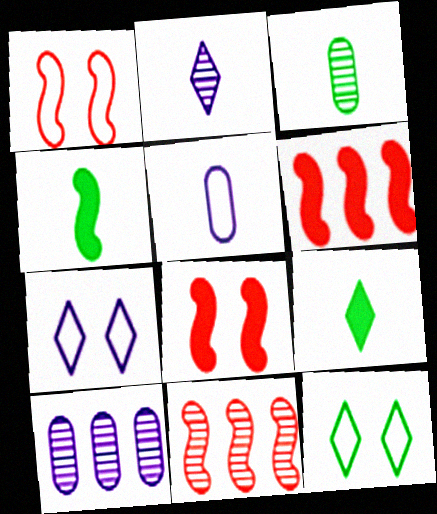[[1, 9, 10], 
[3, 6, 7]]